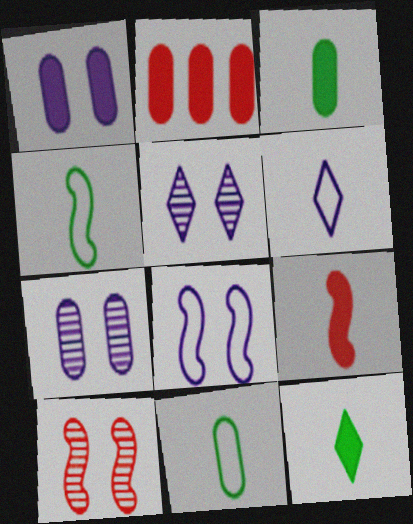[[1, 2, 3], 
[1, 5, 8], 
[2, 4, 5], 
[2, 7, 11]]